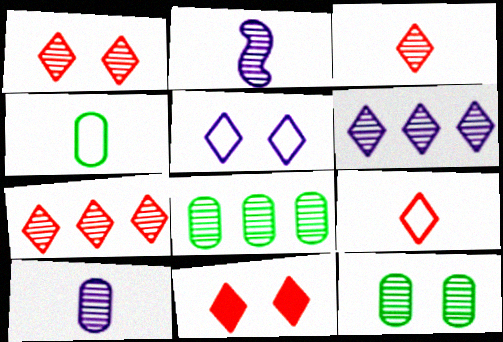[[1, 2, 8], 
[1, 3, 7], 
[2, 7, 12], 
[7, 9, 11]]